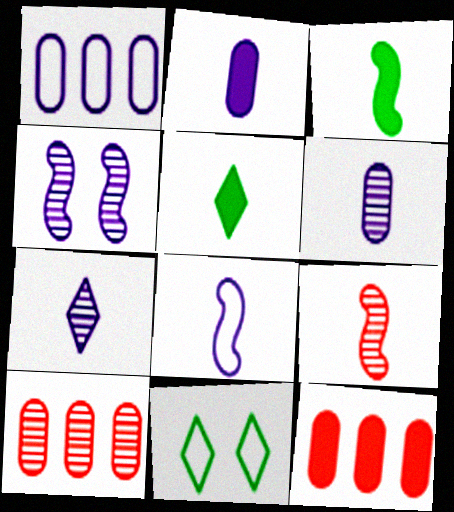[[2, 7, 8], 
[3, 8, 9]]